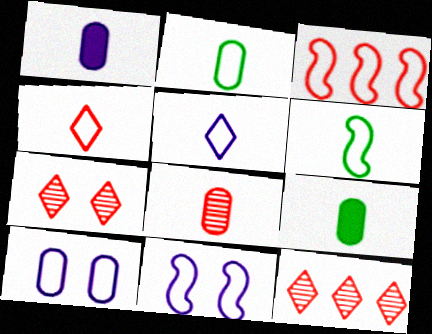[[1, 2, 8], 
[3, 6, 11], 
[9, 11, 12]]